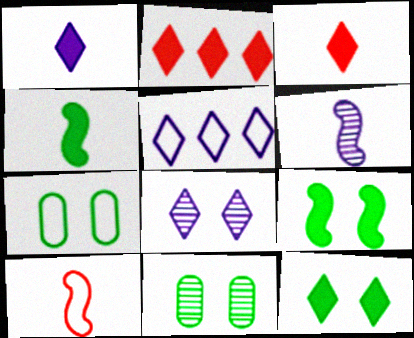[[1, 2, 12], 
[1, 5, 8], 
[2, 6, 7], 
[4, 6, 10], 
[5, 7, 10]]